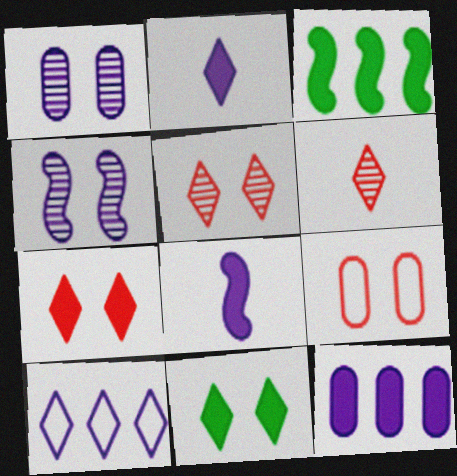[[1, 8, 10], 
[4, 9, 11], 
[6, 10, 11]]